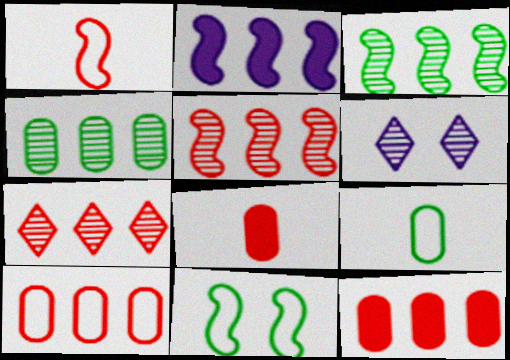[]